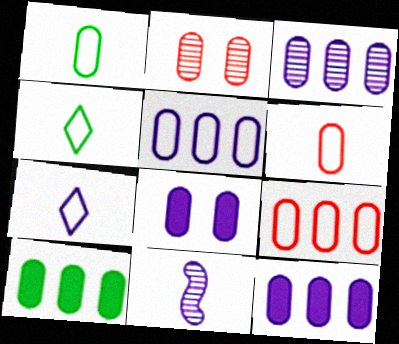[[1, 2, 12], 
[3, 5, 12], 
[3, 9, 10]]